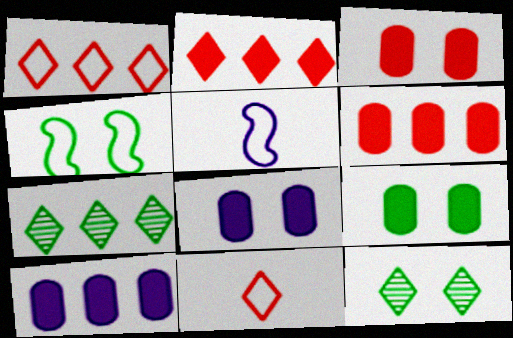[[3, 5, 7], 
[3, 8, 9], 
[4, 9, 12], 
[5, 6, 12]]